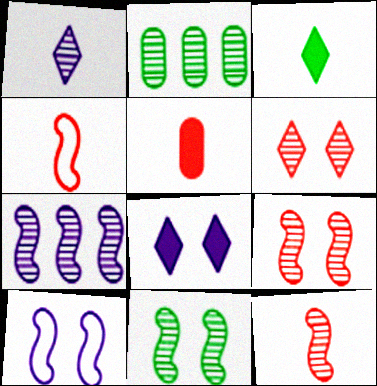[[1, 2, 9], 
[2, 4, 8], 
[7, 11, 12]]